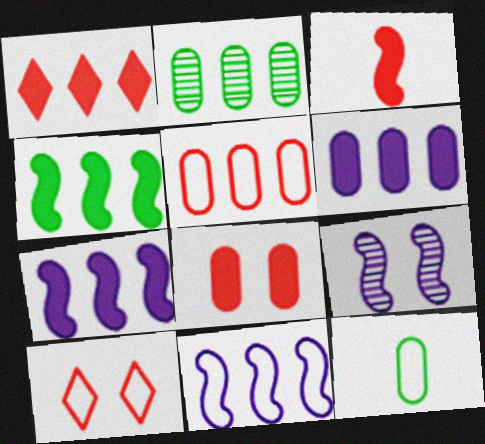[[1, 2, 11], 
[1, 3, 8], 
[1, 4, 6], 
[1, 9, 12], 
[2, 5, 6], 
[10, 11, 12]]